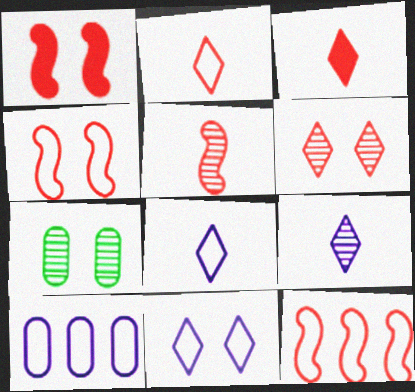[[1, 5, 12], 
[1, 7, 11]]